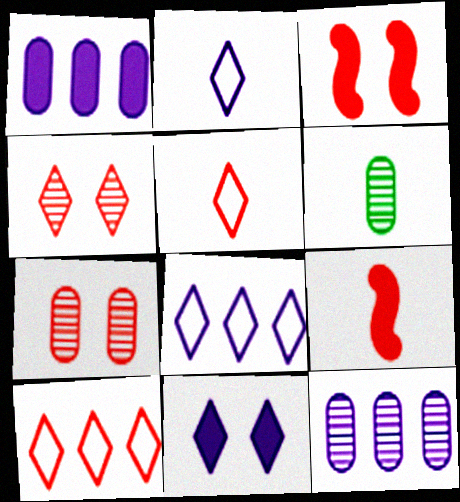[[2, 6, 9], 
[3, 6, 8], 
[6, 7, 12], 
[7, 9, 10]]